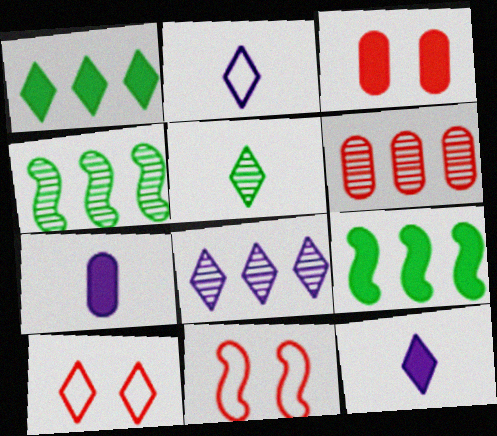[[2, 3, 4], 
[3, 9, 12], 
[4, 6, 8], 
[4, 7, 10]]